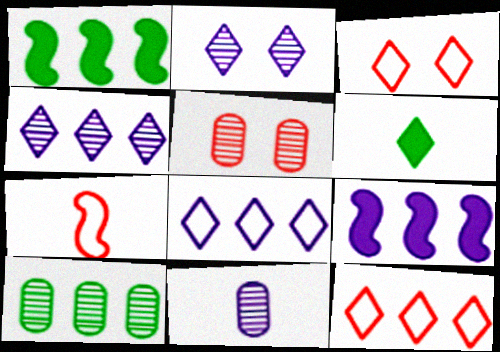[[1, 3, 11], 
[2, 6, 12], 
[3, 4, 6], 
[5, 10, 11], 
[6, 7, 11], 
[9, 10, 12]]